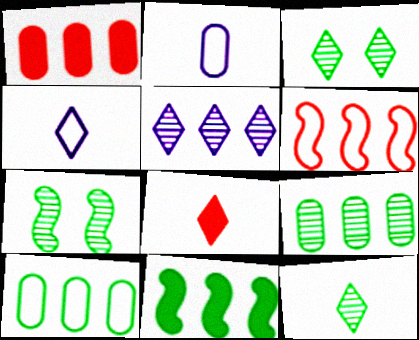[[1, 4, 7], 
[4, 8, 12], 
[7, 9, 12]]